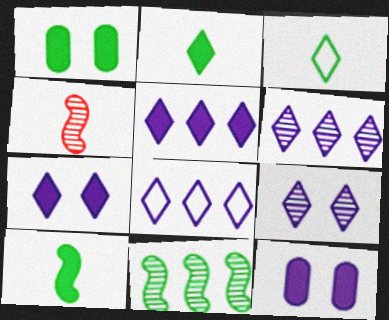[[1, 3, 11], 
[1, 4, 8], 
[5, 6, 8]]